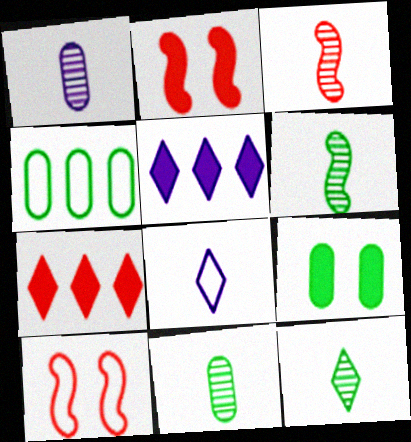[[1, 3, 12], 
[4, 8, 10], 
[4, 9, 11], 
[5, 10, 11], 
[6, 11, 12]]